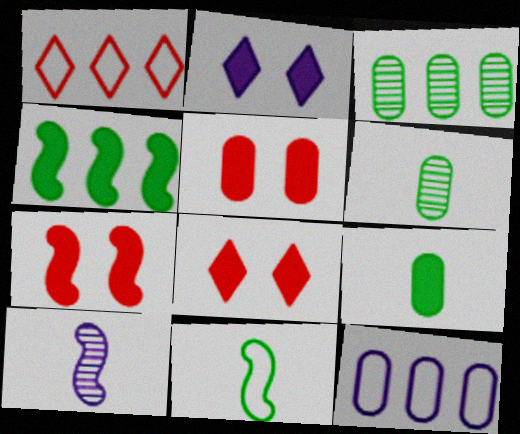[[2, 10, 12], 
[5, 6, 12], 
[5, 7, 8]]